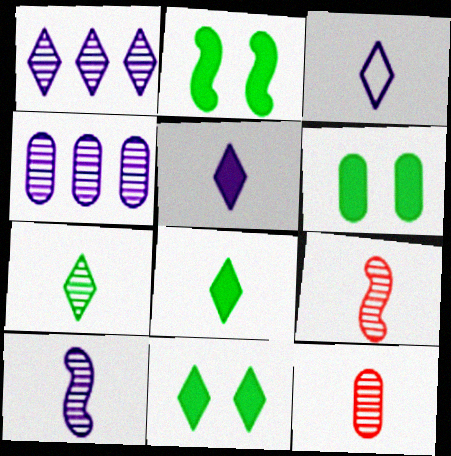[[2, 6, 11], 
[7, 10, 12]]